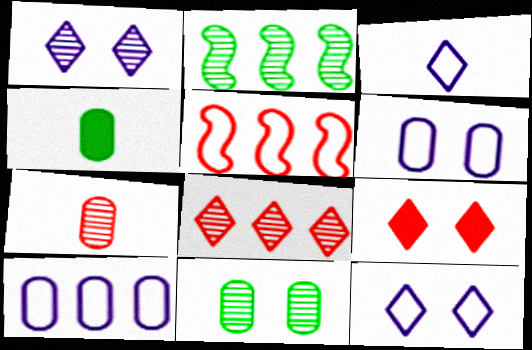[[1, 2, 7], 
[1, 4, 5], 
[5, 7, 9]]